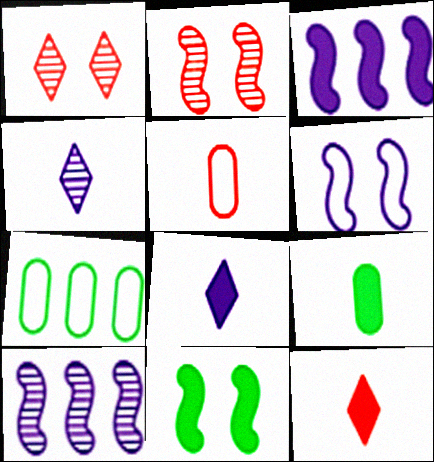[[2, 6, 11], 
[2, 7, 8]]